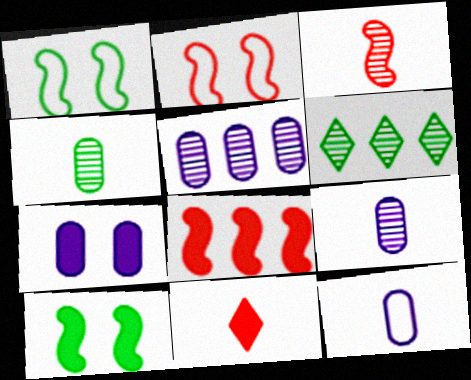[[1, 5, 11], 
[2, 3, 8], 
[5, 7, 12]]